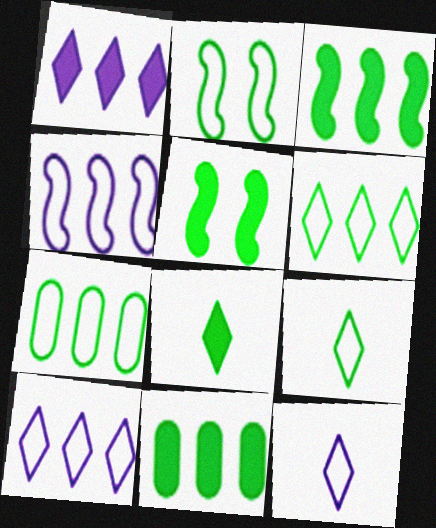[[2, 7, 9], 
[5, 8, 11]]